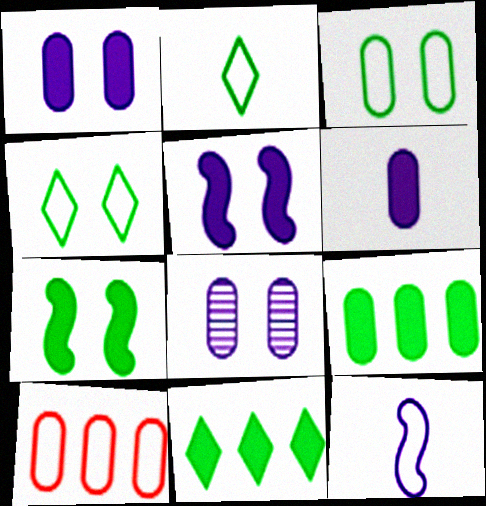[[4, 10, 12]]